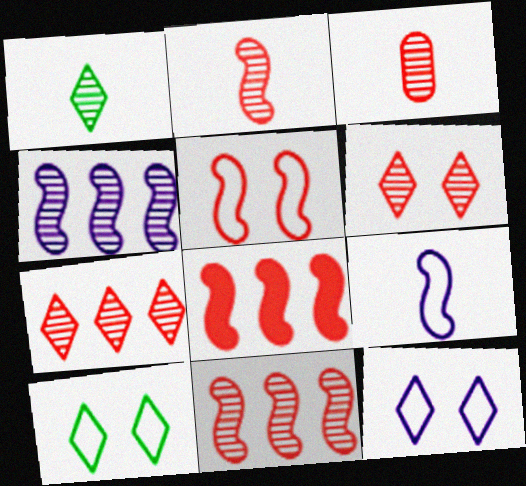[[2, 5, 8], 
[3, 6, 11]]